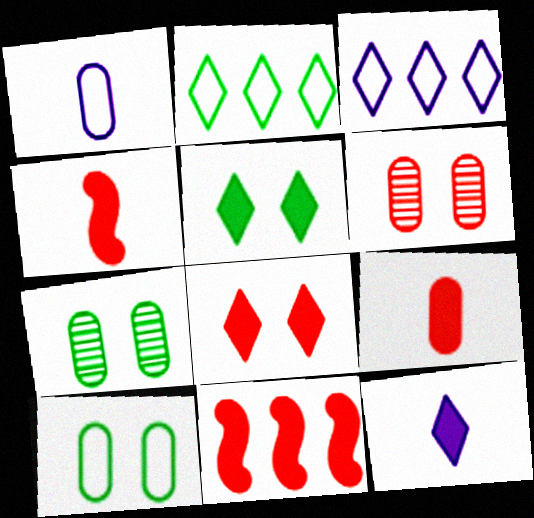[[3, 4, 7], 
[8, 9, 11]]